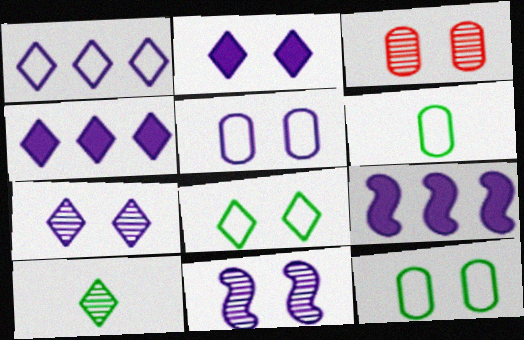[[2, 5, 11]]